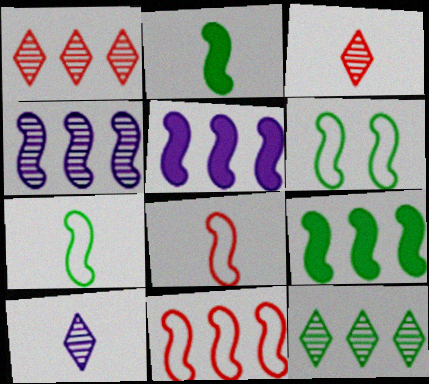[[4, 9, 11]]